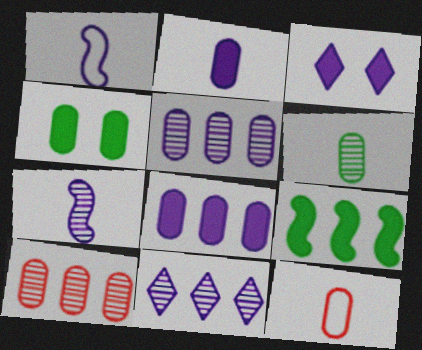[[1, 3, 5], 
[2, 6, 12], 
[4, 5, 12]]